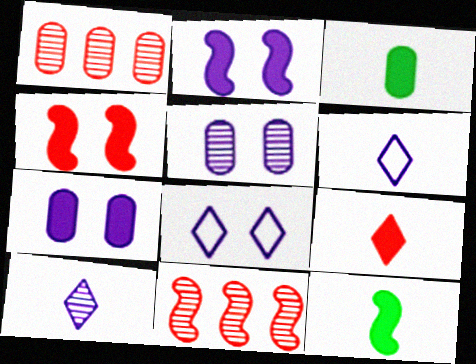[[1, 8, 12], 
[2, 5, 8], 
[3, 8, 11]]